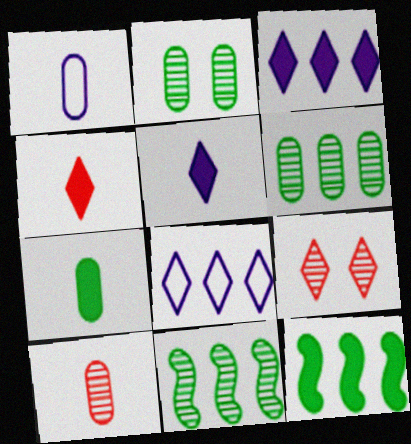[[1, 7, 10], 
[1, 9, 12]]